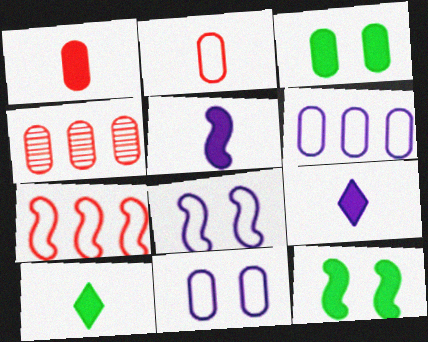[[1, 5, 10], 
[4, 8, 10]]